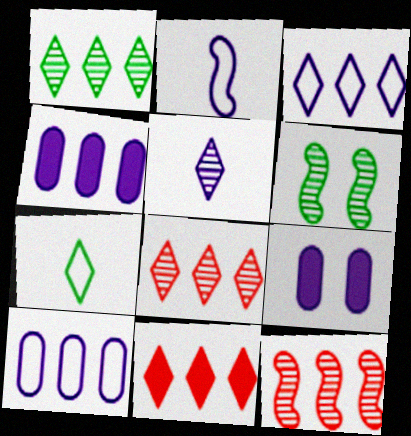[[1, 3, 11], 
[7, 9, 12]]